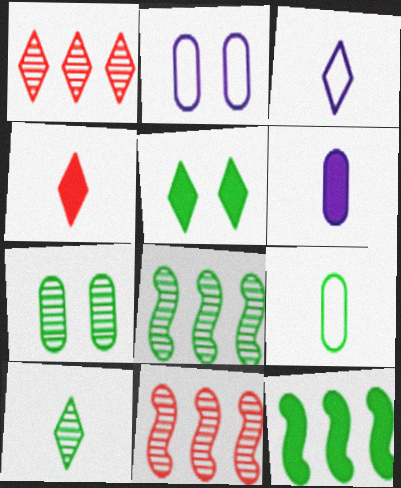[[1, 3, 5], 
[2, 4, 8], 
[3, 4, 10], 
[5, 8, 9], 
[7, 8, 10]]